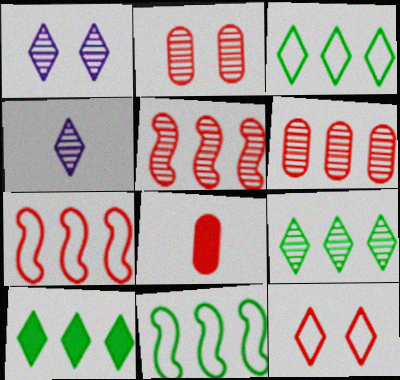[[1, 8, 11], 
[3, 9, 10], 
[4, 10, 12], 
[5, 8, 12]]